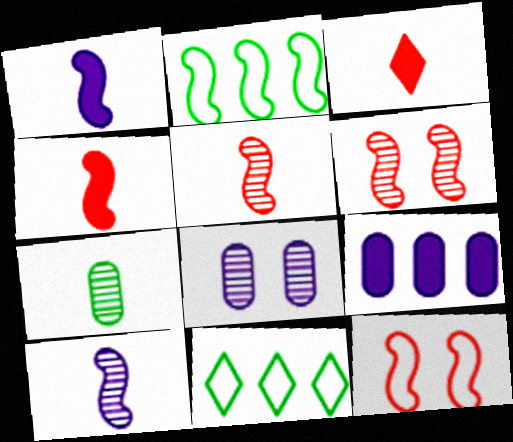[[1, 2, 6], 
[2, 3, 8], 
[4, 8, 11]]